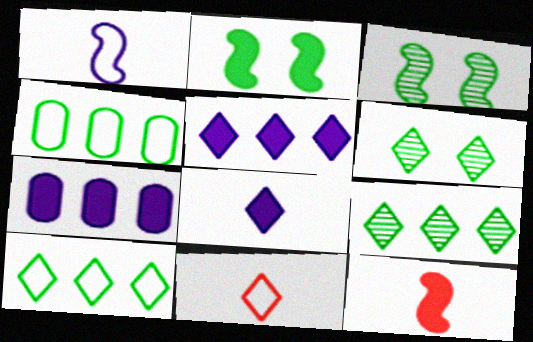[[3, 7, 11], 
[5, 6, 11]]